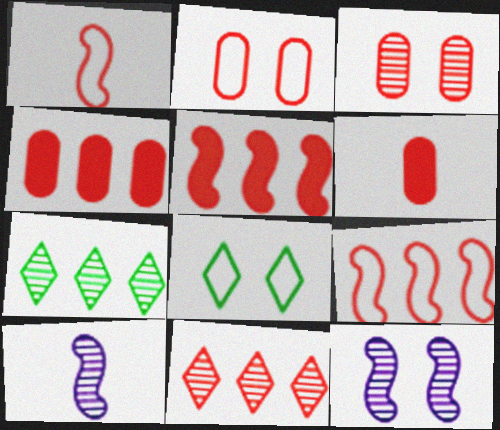[[3, 7, 10], 
[4, 8, 10], 
[4, 9, 11]]